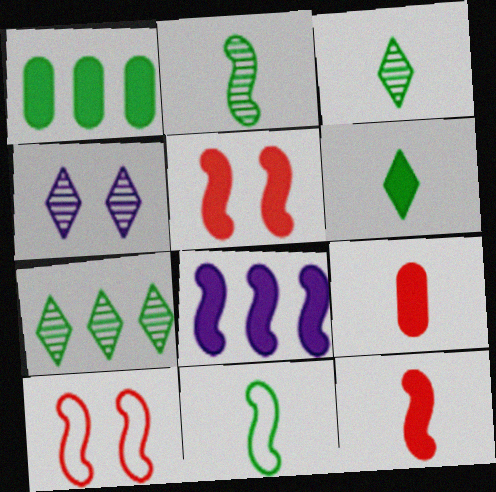[[2, 8, 10]]